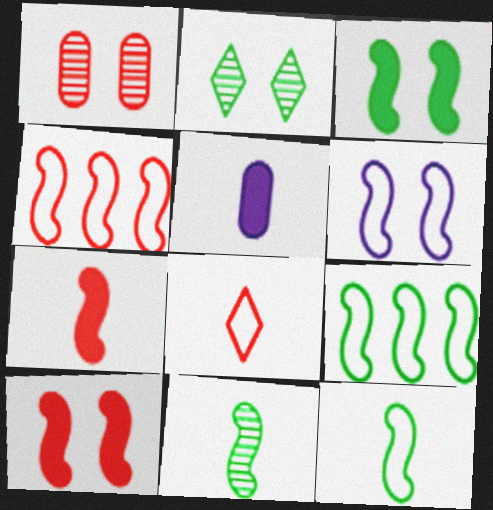[[2, 4, 5], 
[3, 9, 11], 
[4, 6, 12], 
[5, 8, 11]]